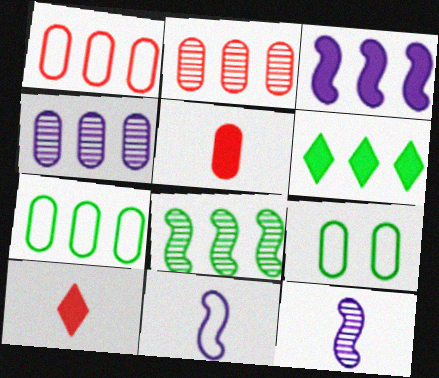[[4, 5, 9], 
[6, 7, 8]]